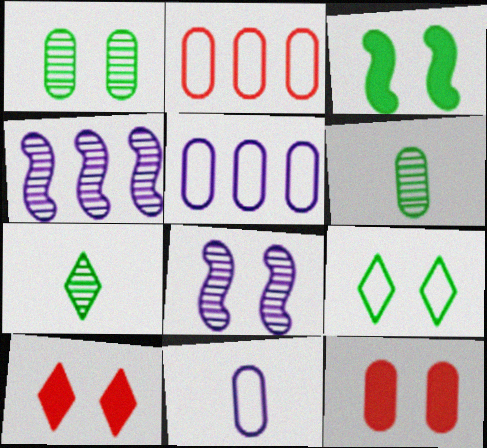[[1, 3, 9], 
[5, 6, 12], 
[8, 9, 12]]